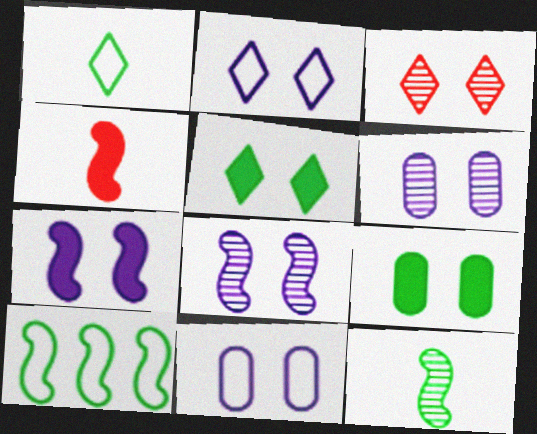[[2, 3, 5], 
[2, 6, 7], 
[4, 8, 10]]